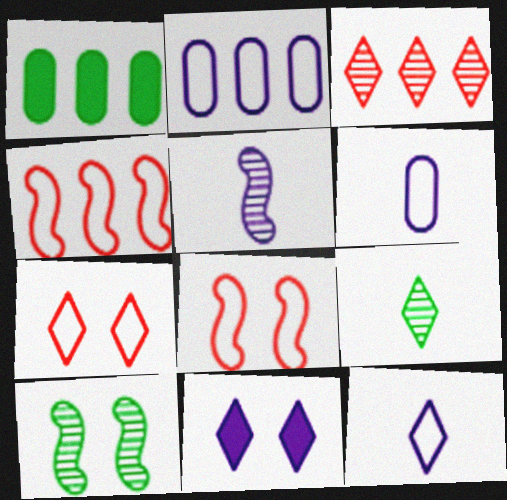[[1, 5, 7], 
[2, 5, 11]]